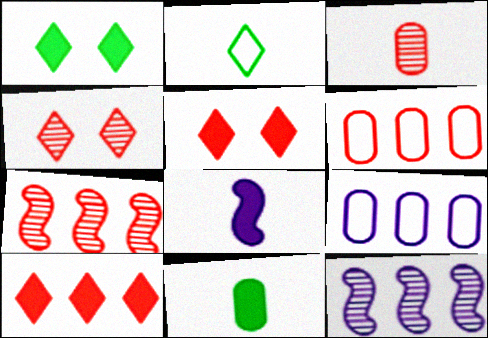[[2, 3, 8], 
[3, 4, 7], 
[6, 7, 10]]